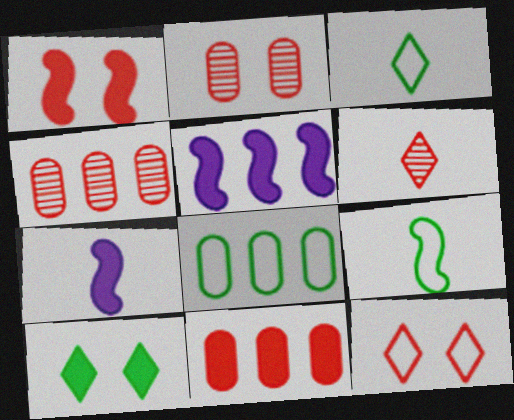[[1, 2, 12], 
[2, 3, 5], 
[7, 10, 11]]